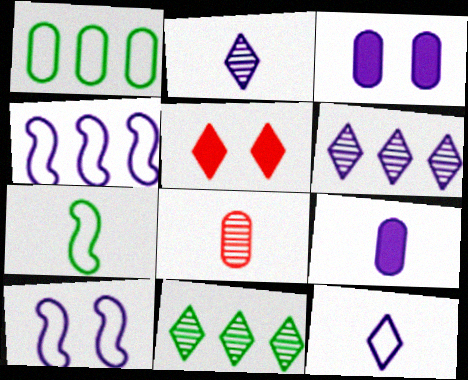[[1, 3, 8], 
[2, 3, 4], 
[5, 11, 12], 
[6, 9, 10]]